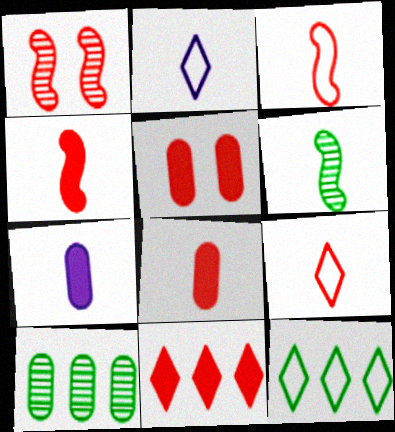[[1, 7, 12], 
[2, 6, 8], 
[4, 5, 11], 
[6, 7, 9]]